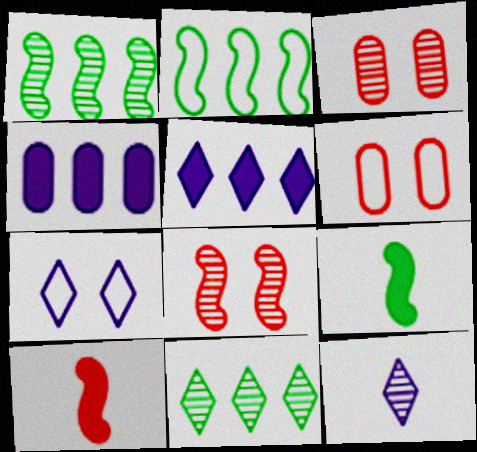[[1, 3, 12], 
[5, 7, 12]]